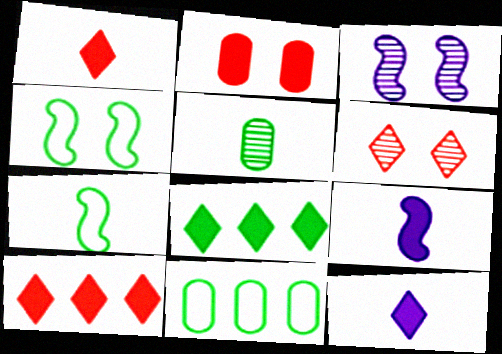[[1, 3, 11], 
[2, 8, 9], 
[4, 5, 8], 
[6, 9, 11]]